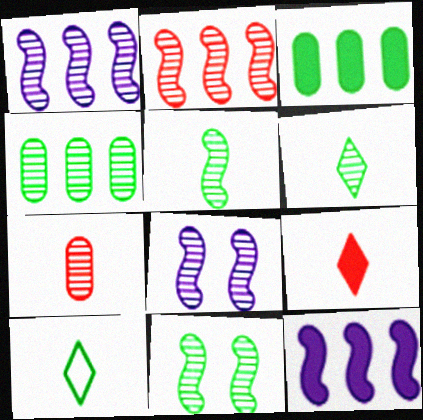[[2, 5, 8], 
[3, 10, 11], 
[4, 6, 11]]